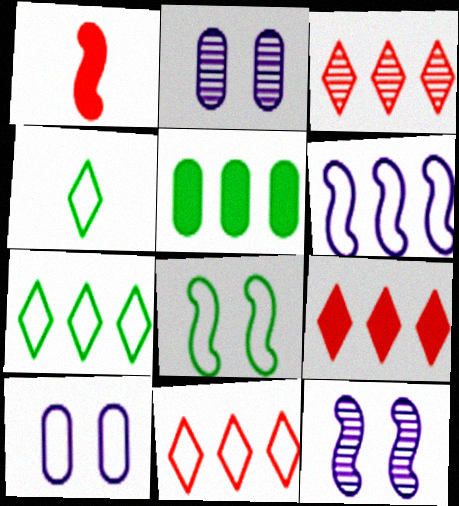[[1, 2, 7], 
[3, 5, 6], 
[3, 9, 11]]